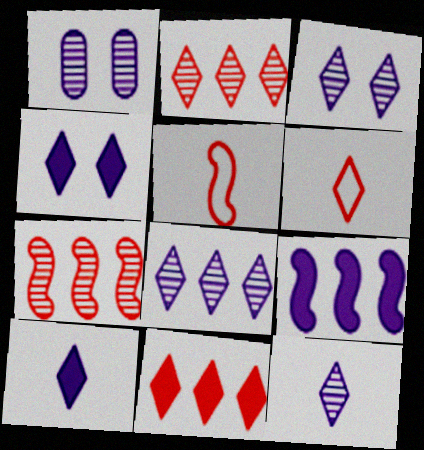[[3, 8, 12]]